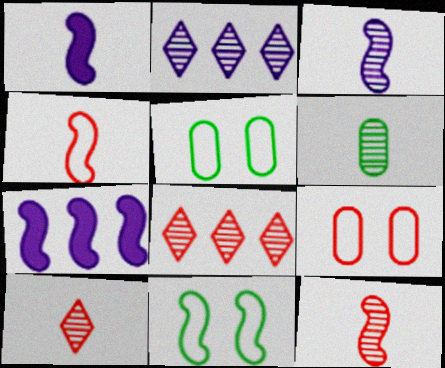[[1, 5, 8], 
[3, 6, 10], 
[5, 7, 10], 
[7, 11, 12]]